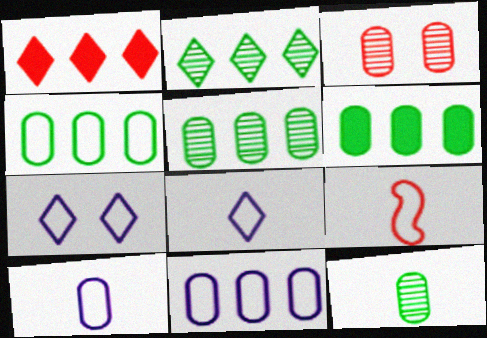[[1, 3, 9], 
[3, 6, 10], 
[4, 5, 6], 
[4, 7, 9]]